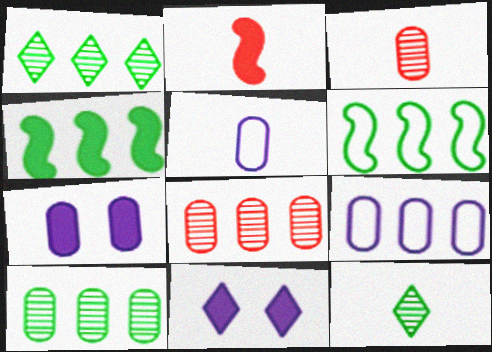[[2, 5, 12], 
[3, 6, 11]]